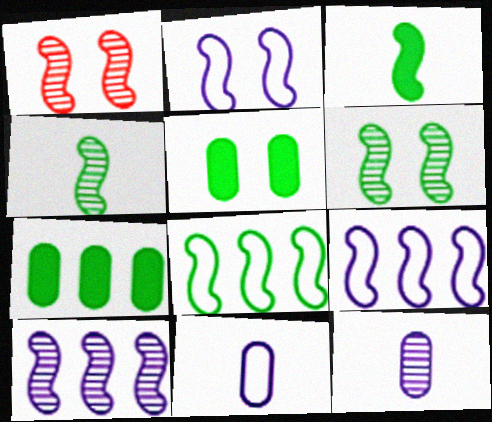[[1, 3, 9], 
[1, 4, 10], 
[3, 6, 8]]